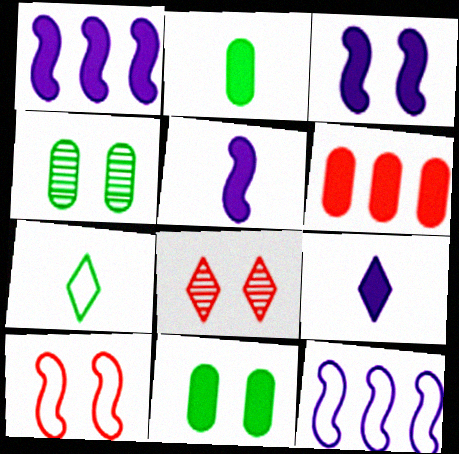[[1, 3, 5], 
[2, 8, 12]]